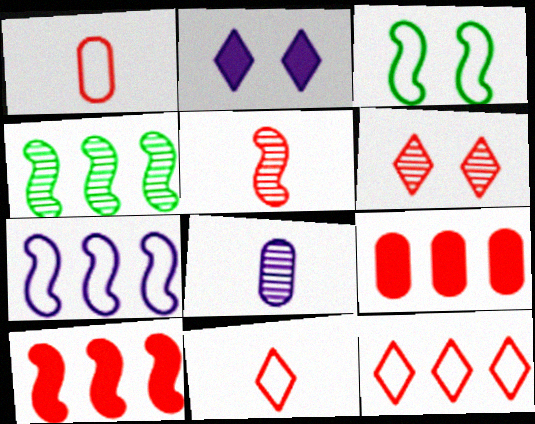[[1, 2, 4], 
[1, 6, 10], 
[2, 7, 8], 
[4, 6, 8], 
[4, 7, 10]]